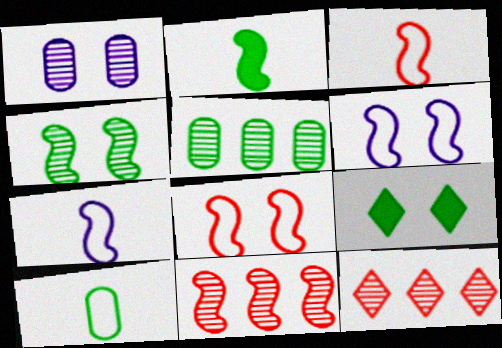[[1, 8, 9], 
[2, 6, 11]]